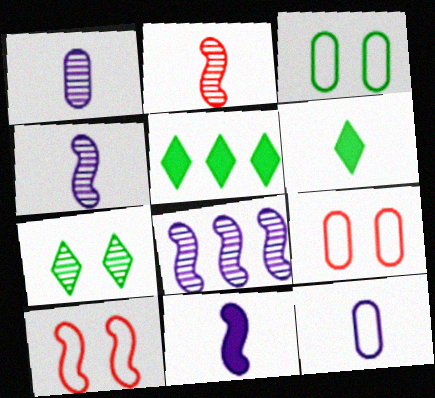[[1, 5, 10], 
[2, 6, 12], 
[4, 5, 9], 
[6, 8, 9]]